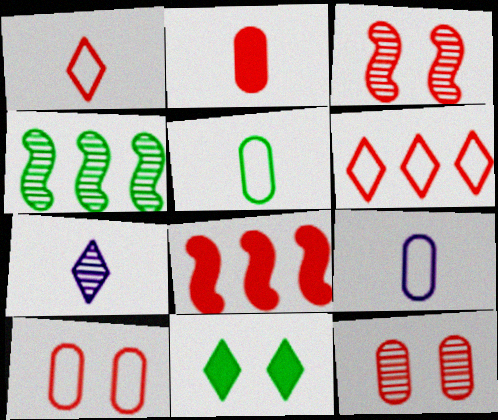[[1, 8, 12], 
[2, 3, 6], 
[4, 5, 11], 
[4, 7, 12], 
[6, 7, 11]]